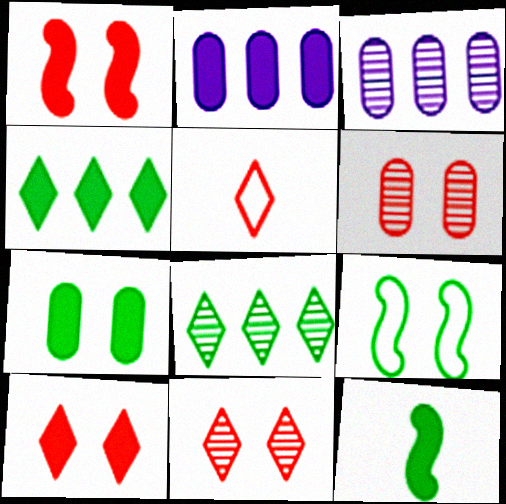[[2, 10, 12], 
[4, 7, 12]]